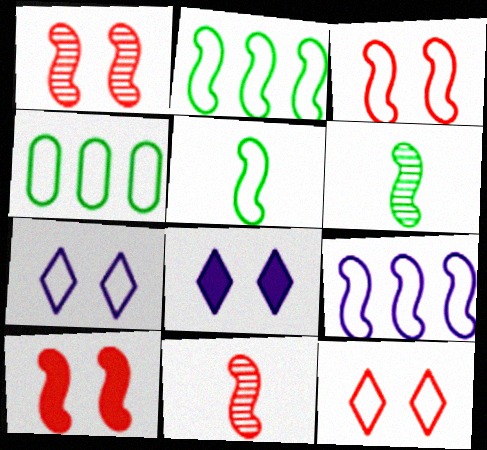[[1, 3, 10], 
[3, 5, 9], 
[4, 8, 11], 
[6, 9, 10]]